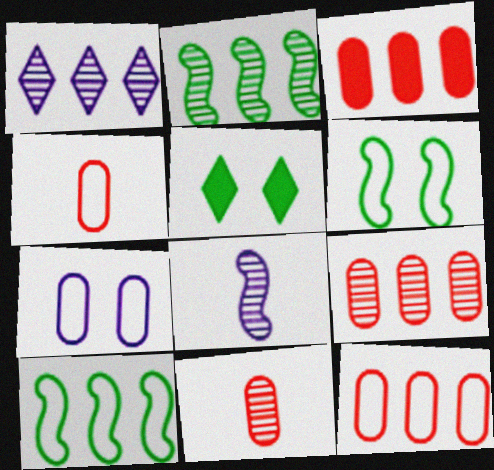[[1, 2, 9], 
[1, 3, 10], 
[3, 9, 12], 
[5, 8, 12]]